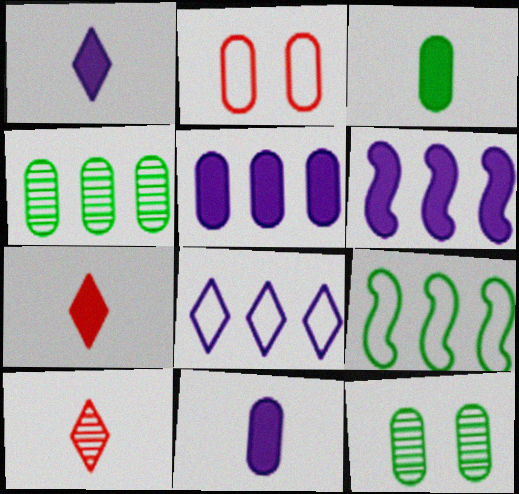[[2, 4, 11]]